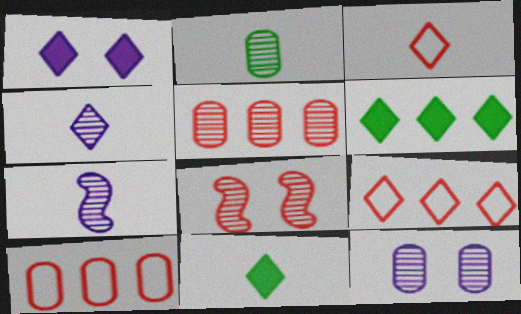[[2, 5, 12], 
[3, 4, 11]]